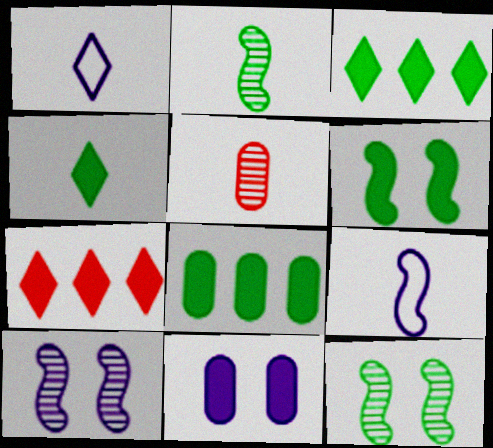[[4, 5, 9], 
[4, 6, 8]]